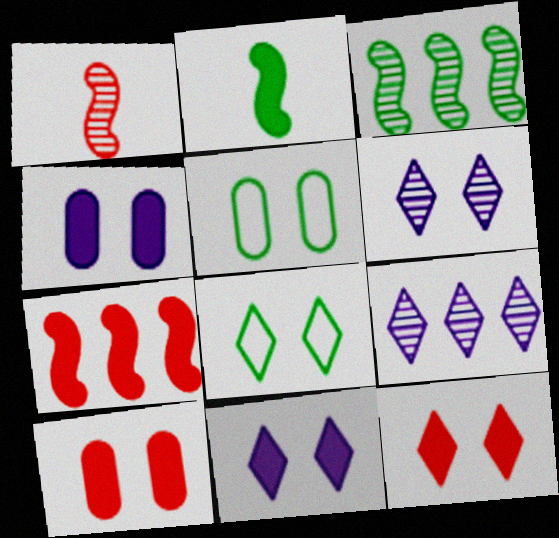[[6, 8, 12]]